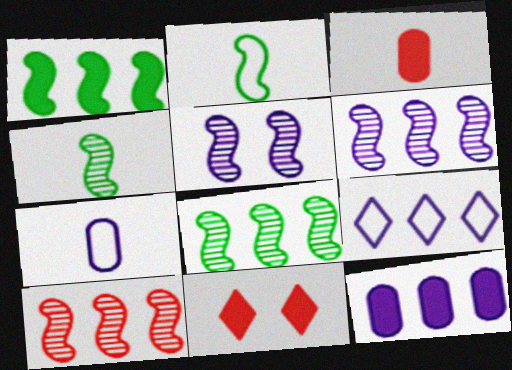[[4, 5, 10], 
[6, 8, 10], 
[6, 9, 12], 
[7, 8, 11]]